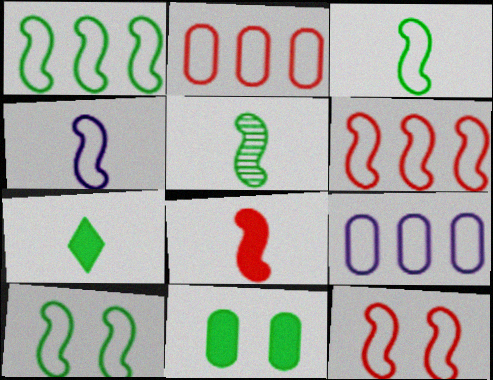[[1, 3, 10], 
[1, 4, 12], 
[4, 5, 8], 
[4, 6, 10]]